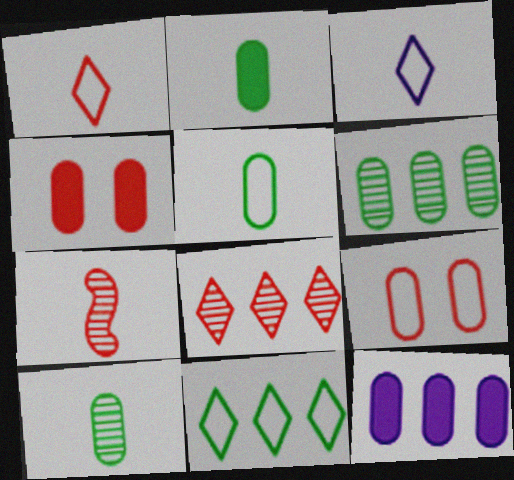[[2, 3, 7], 
[2, 4, 12], 
[2, 5, 10], 
[9, 10, 12]]